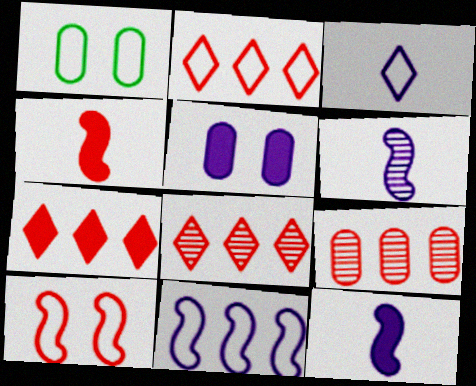[[1, 6, 7], 
[1, 8, 12], 
[2, 7, 8]]